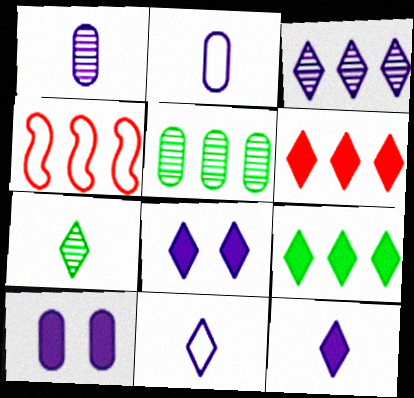[[3, 8, 11], 
[4, 7, 10]]